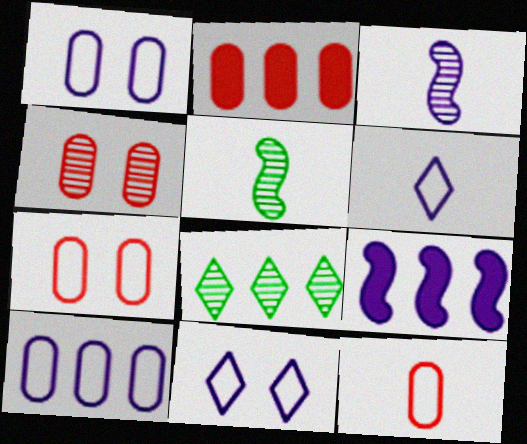[[2, 4, 12], 
[2, 5, 11], 
[3, 4, 8]]